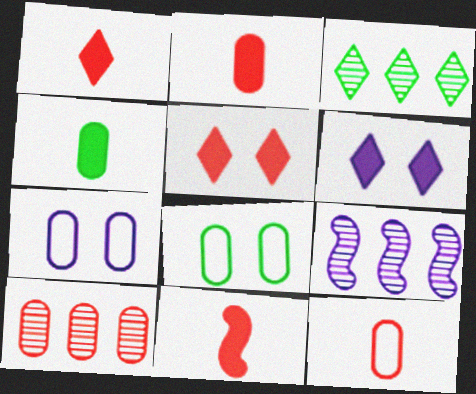[[1, 2, 11], 
[1, 8, 9], 
[3, 7, 11], 
[3, 9, 10], 
[4, 7, 10]]